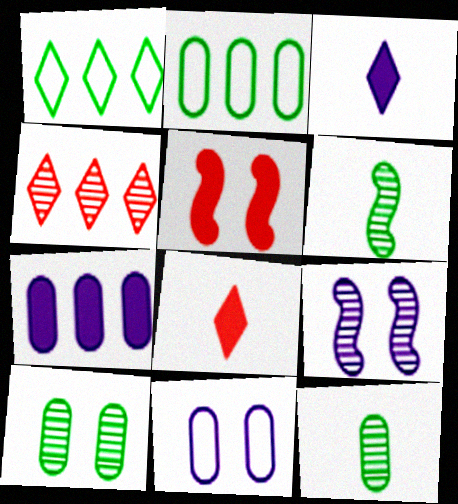[[2, 8, 9], 
[4, 9, 12]]